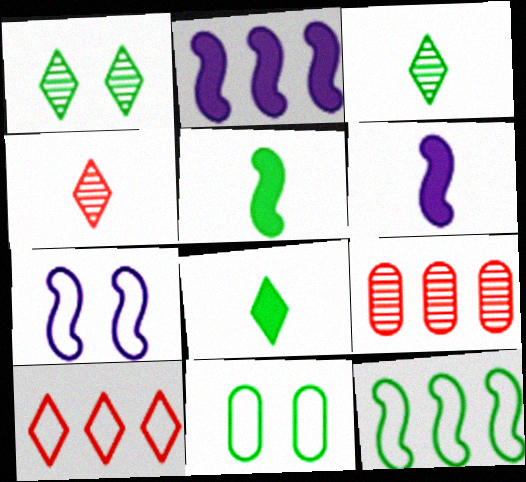[[2, 4, 11], 
[7, 8, 9]]